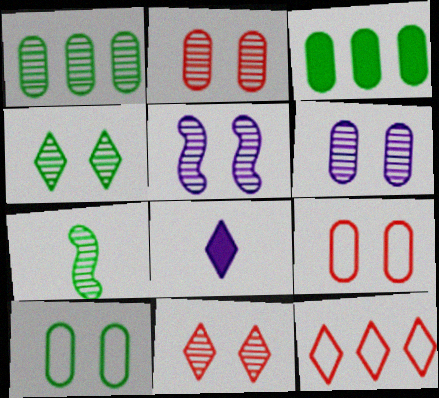[[1, 4, 7], 
[2, 4, 5], 
[4, 8, 12]]